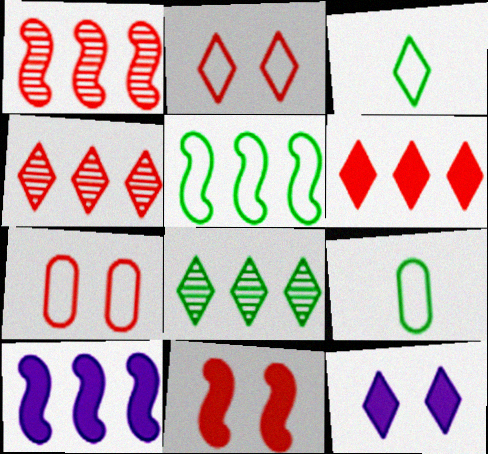[[1, 5, 10], 
[1, 9, 12], 
[3, 4, 12]]